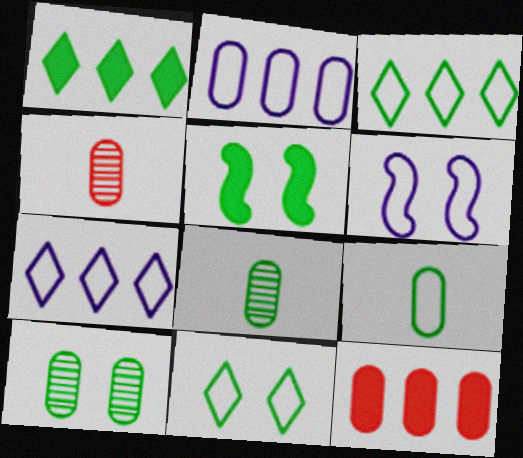[[1, 4, 6], 
[3, 5, 8], 
[4, 5, 7], 
[5, 10, 11]]